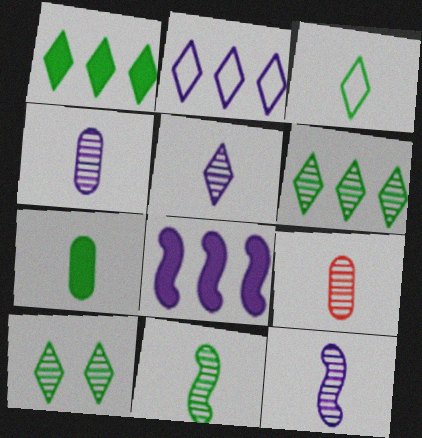[[1, 3, 10], 
[3, 7, 11], 
[4, 5, 12], 
[5, 9, 11]]